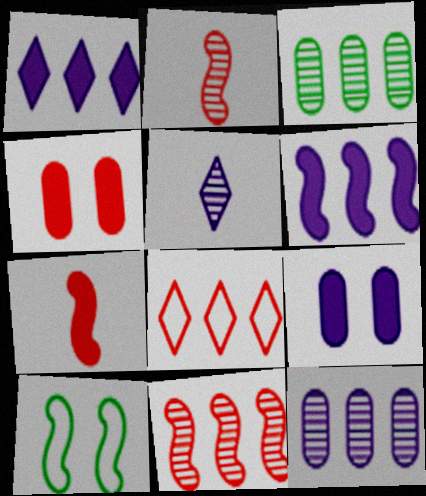[[2, 4, 8], 
[2, 6, 10], 
[3, 6, 8]]